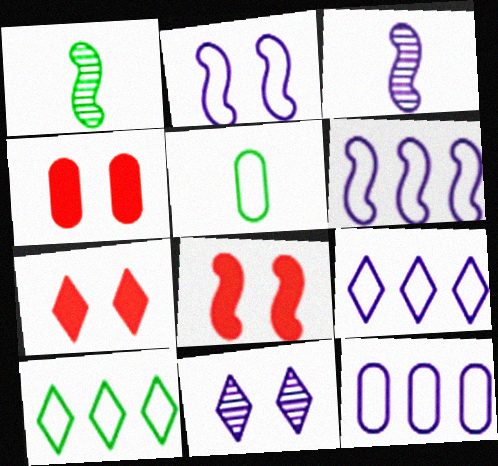[[1, 4, 9], 
[1, 6, 8], 
[1, 7, 12], 
[3, 4, 10], 
[4, 7, 8], 
[6, 9, 12]]